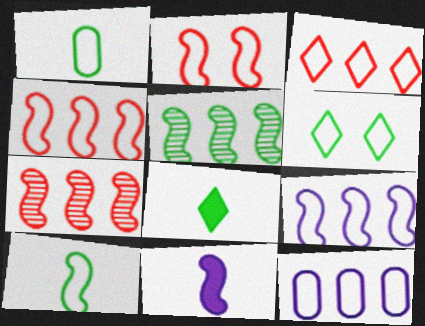[[2, 5, 11], 
[2, 9, 10]]